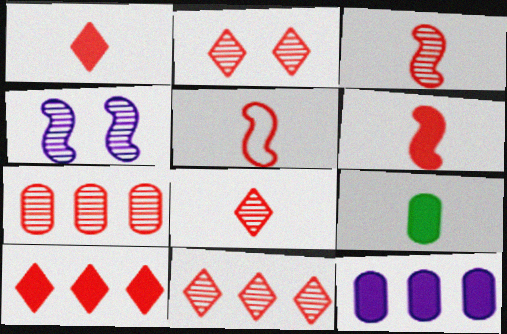[[2, 3, 7], 
[2, 8, 11], 
[3, 5, 6]]